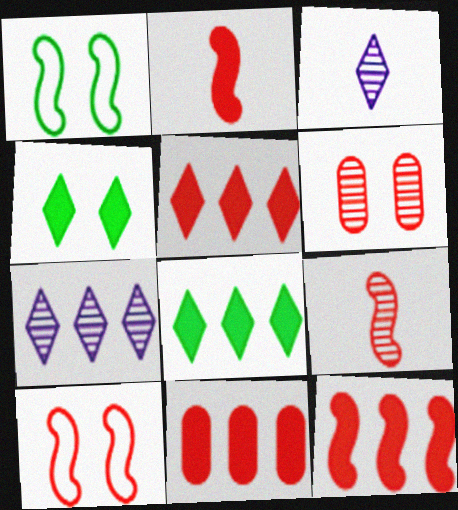[[1, 3, 11], 
[5, 11, 12], 
[9, 10, 12]]